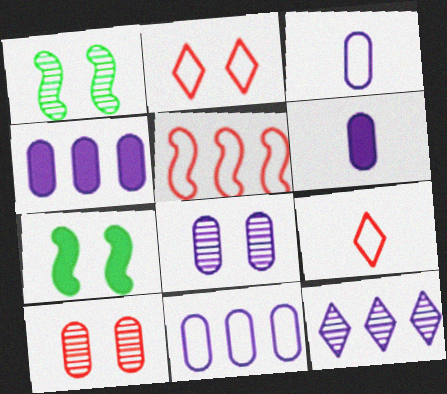[[1, 4, 9], 
[2, 7, 8], 
[3, 4, 8], 
[6, 8, 11]]